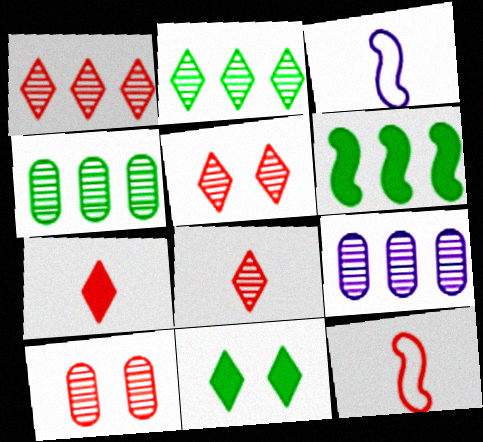[[1, 5, 8], 
[9, 11, 12]]